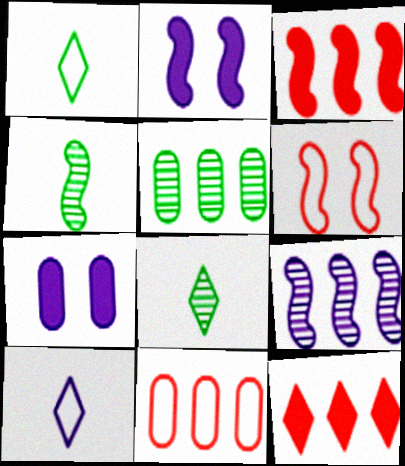[[2, 8, 11], 
[7, 9, 10]]